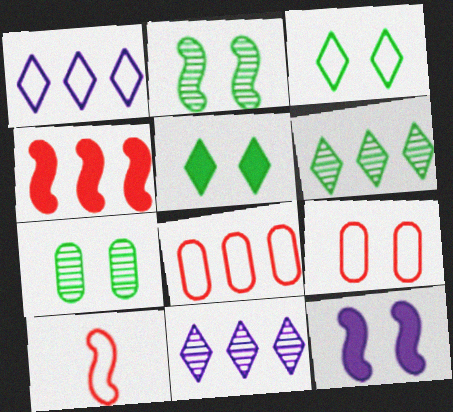[]